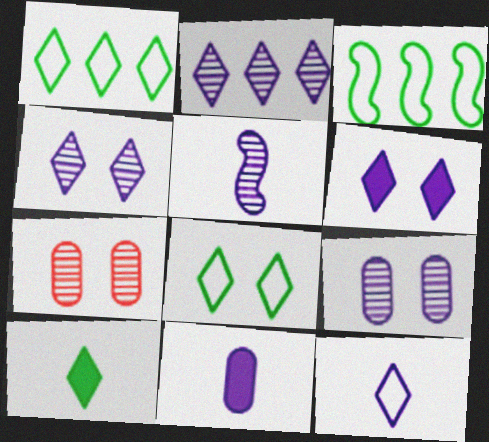[[2, 5, 9], 
[2, 6, 12], 
[5, 11, 12]]